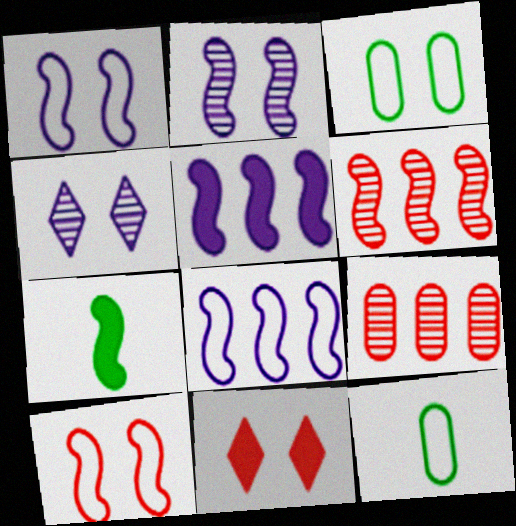[[1, 6, 7], 
[2, 3, 11]]